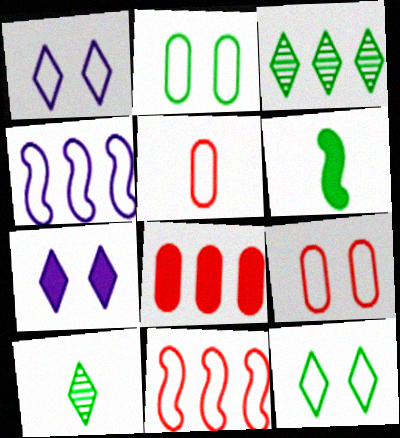[[2, 3, 6], 
[3, 4, 8], 
[4, 5, 12], 
[6, 7, 8]]